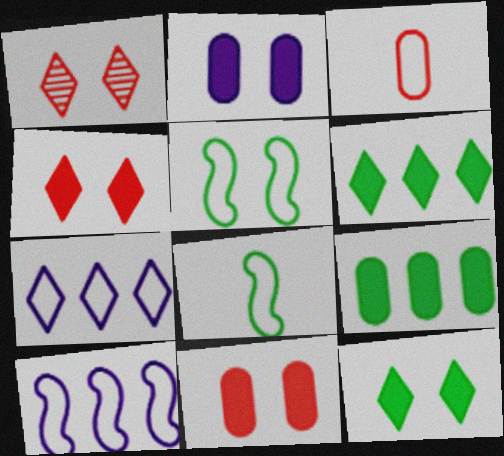[[1, 2, 5], 
[3, 5, 7]]